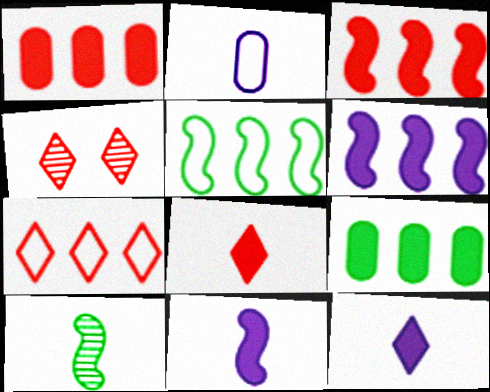[[2, 8, 10], 
[4, 7, 8]]